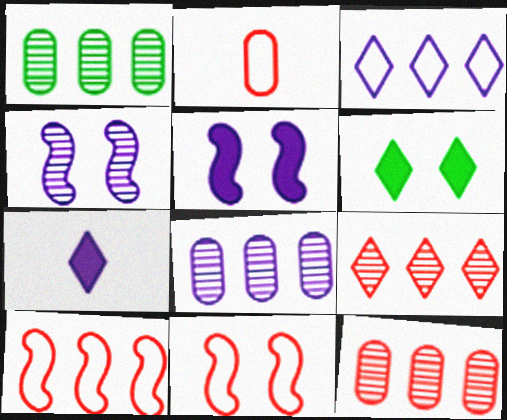[[1, 7, 11], 
[1, 8, 12]]